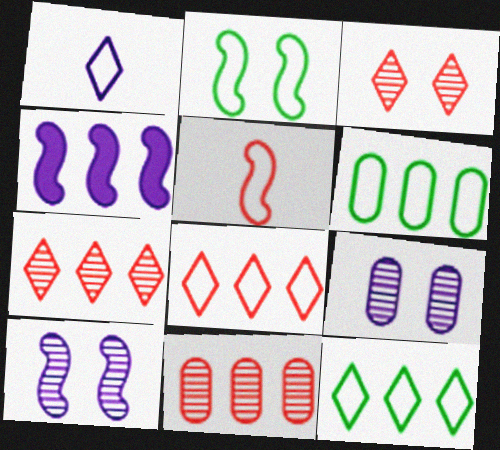[[1, 4, 9], 
[4, 6, 7], 
[4, 11, 12]]